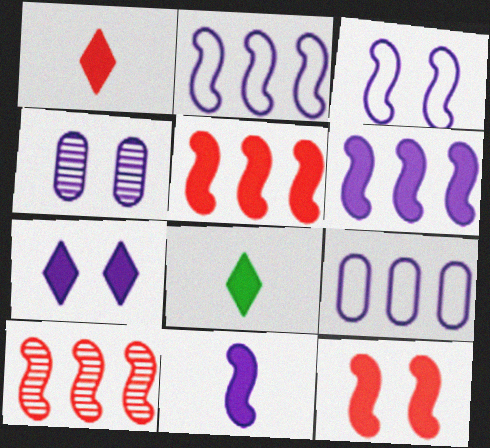[[3, 4, 7]]